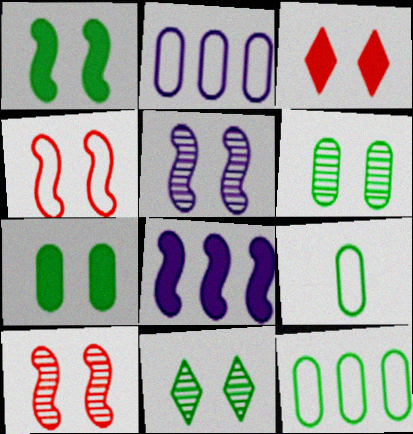[[1, 4, 5]]